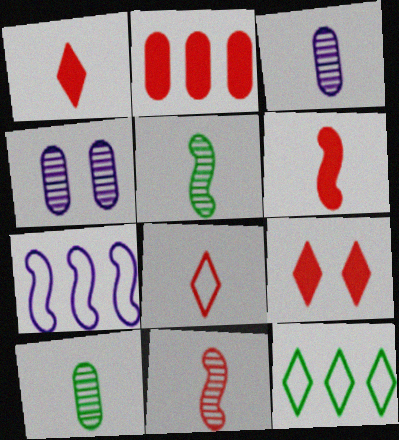[[2, 6, 9], 
[4, 6, 12], 
[7, 9, 10]]